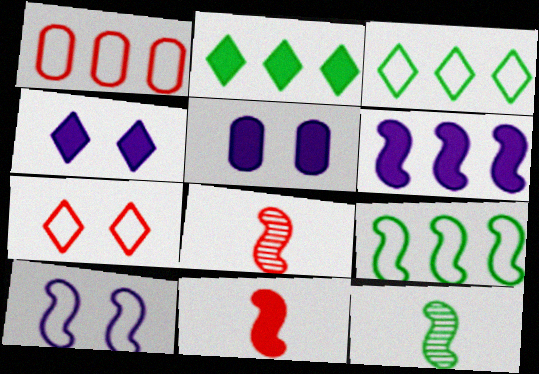[[1, 4, 12], 
[2, 5, 11], 
[3, 5, 8]]